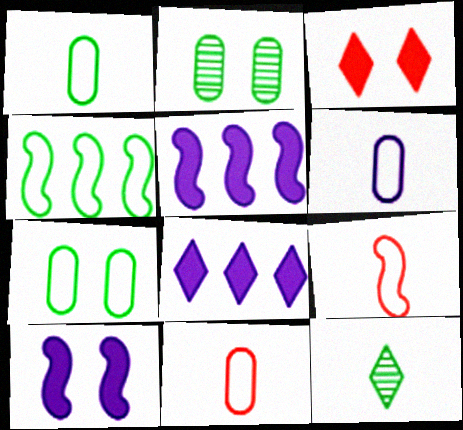[[1, 6, 11], 
[2, 8, 9]]